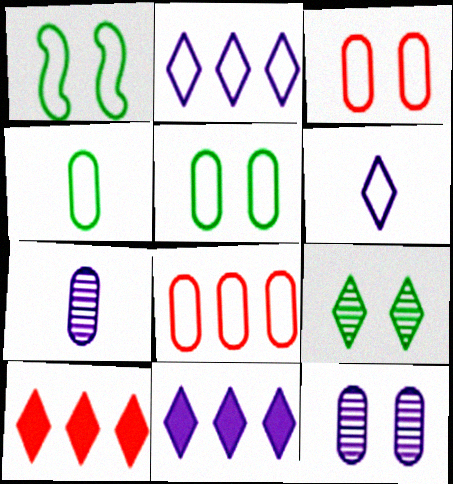[[1, 6, 8], 
[1, 7, 10], 
[6, 9, 10]]